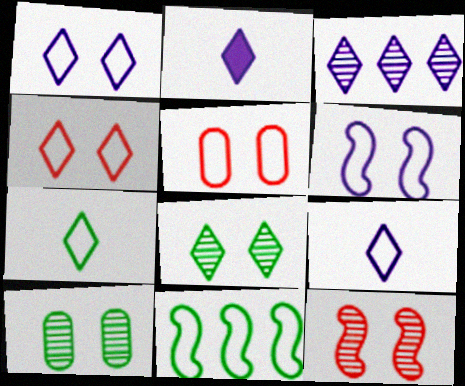[[1, 2, 3], 
[5, 9, 11]]